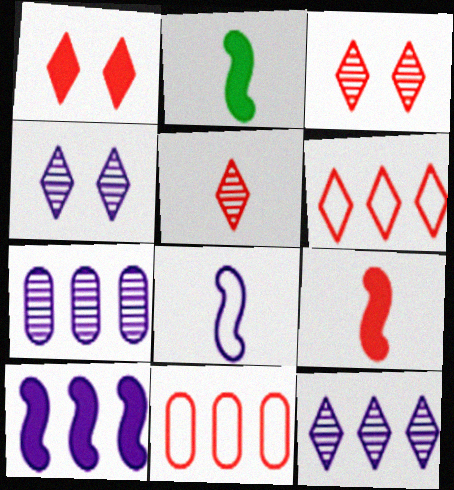[[1, 5, 6], 
[2, 4, 11], 
[3, 9, 11]]